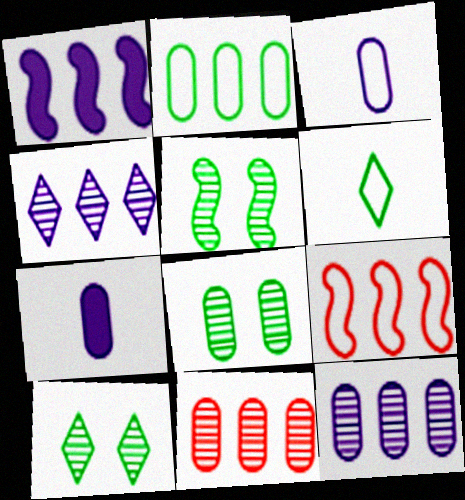[[5, 8, 10], 
[7, 9, 10]]